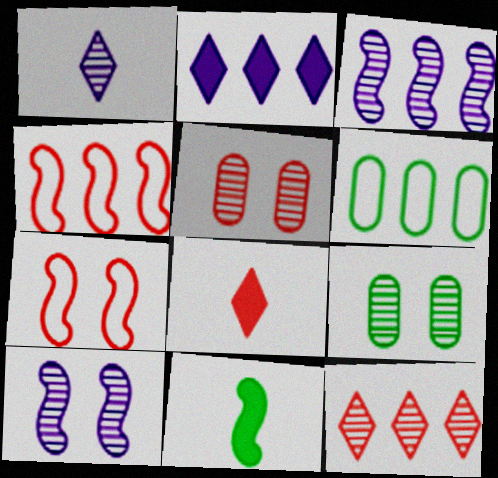[[3, 7, 11], 
[4, 5, 8], 
[4, 10, 11], 
[6, 8, 10]]